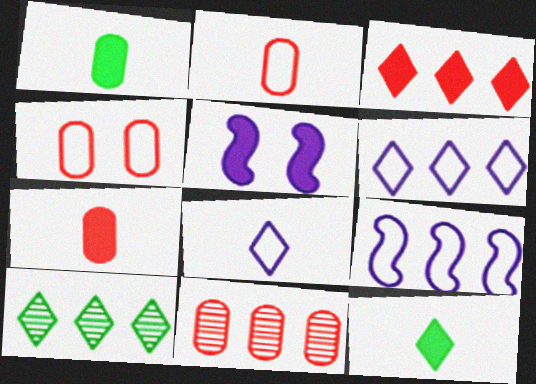[[1, 3, 5], 
[2, 5, 10], 
[3, 6, 10], 
[4, 7, 11]]